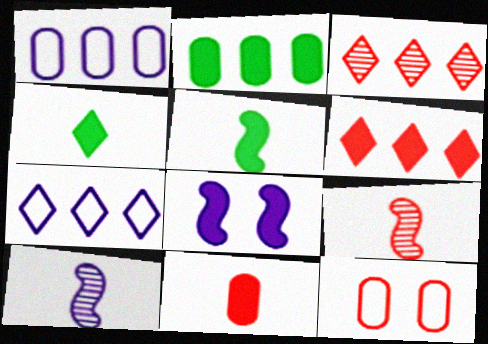[[6, 9, 12]]